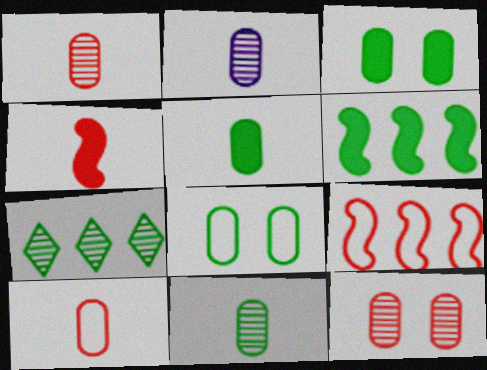[[1, 2, 11], 
[2, 5, 10]]